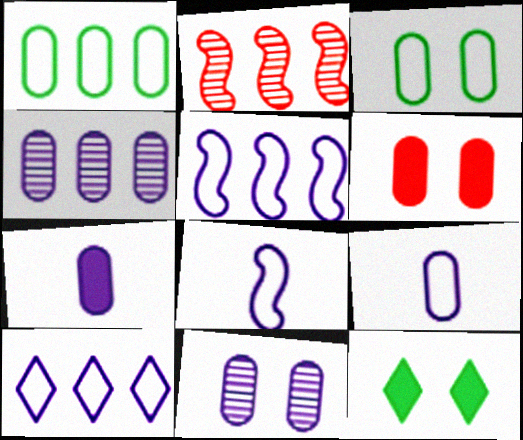[[2, 9, 12], 
[3, 6, 11]]